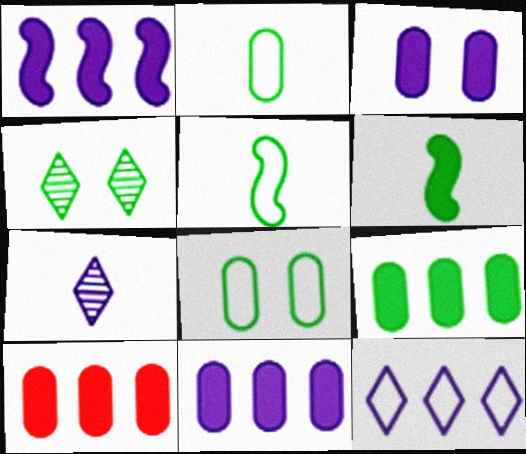[[4, 5, 9], 
[9, 10, 11]]